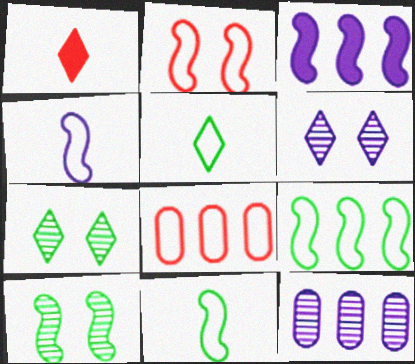[[2, 4, 9]]